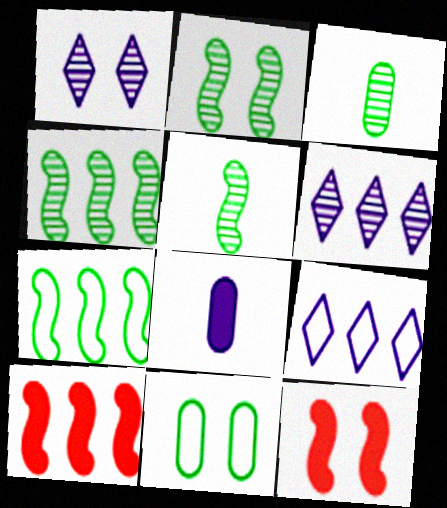[[1, 11, 12], 
[2, 4, 5], 
[3, 9, 12]]